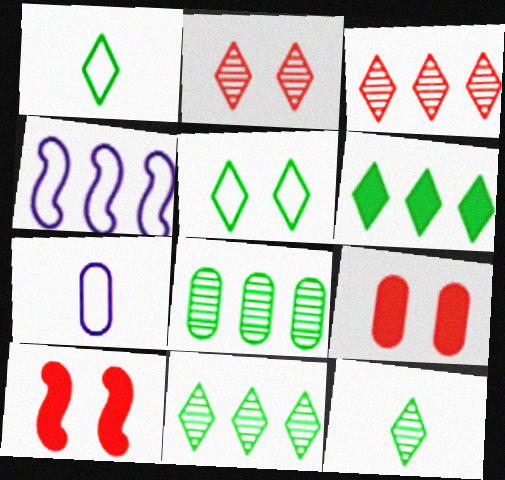[[4, 9, 12], 
[5, 6, 12], 
[7, 8, 9], 
[7, 10, 11]]